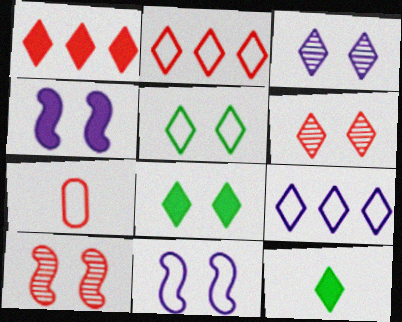[[1, 7, 10], 
[2, 3, 12], 
[6, 9, 12]]